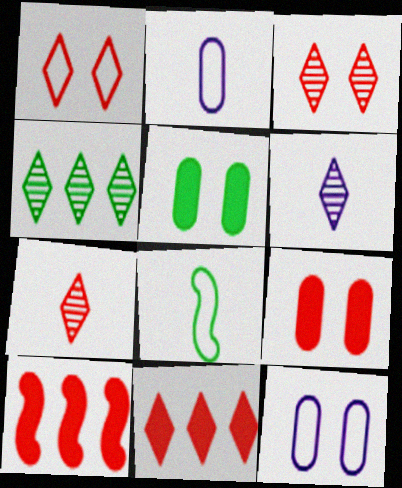[[1, 7, 11], 
[3, 4, 6], 
[4, 5, 8]]